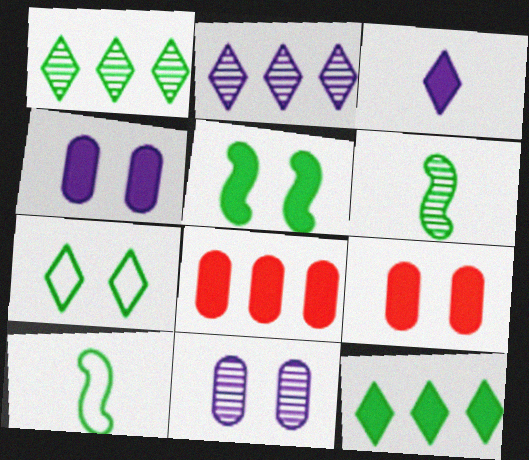[[2, 9, 10], 
[3, 5, 8]]